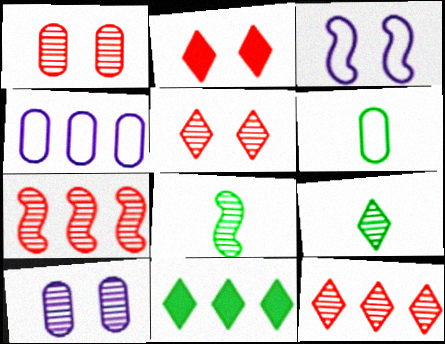[[2, 4, 8], 
[4, 7, 11], 
[7, 9, 10], 
[8, 10, 12]]